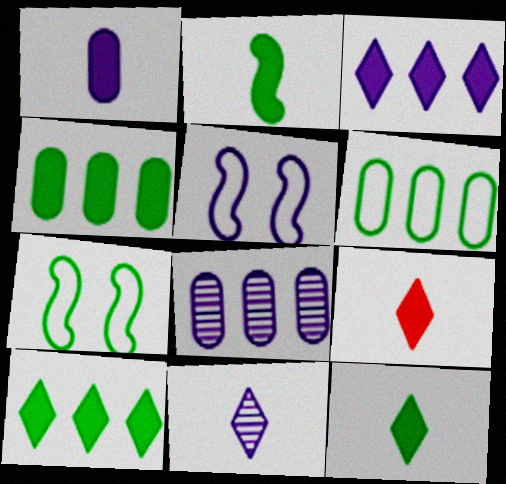[[1, 2, 9], 
[7, 8, 9]]